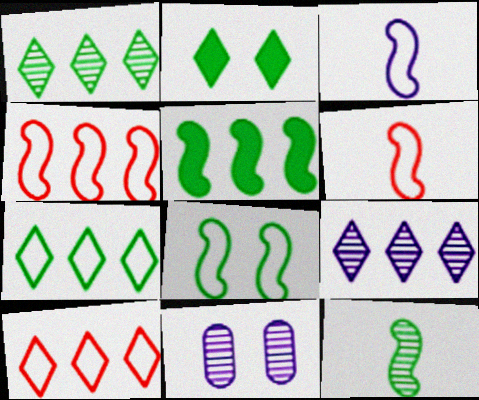[[3, 4, 8], 
[5, 8, 12]]